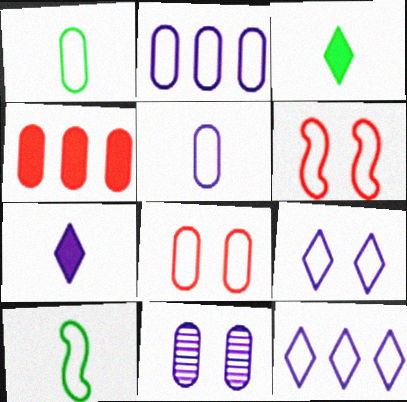[[1, 2, 8], 
[1, 4, 11], 
[1, 6, 12], 
[8, 10, 12]]